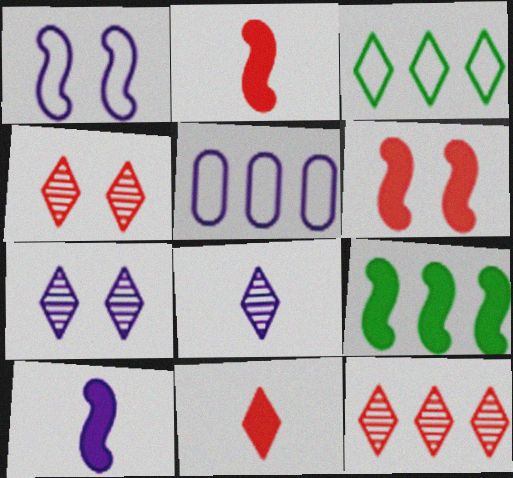[[3, 7, 11], 
[5, 7, 10], 
[5, 9, 12], 
[6, 9, 10]]